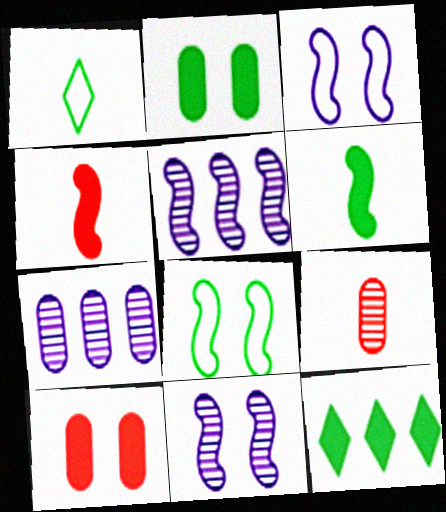[[1, 5, 10], 
[2, 6, 12], 
[3, 9, 12], 
[4, 5, 8]]